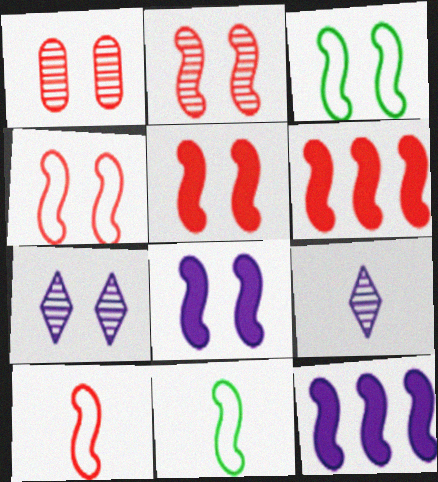[[2, 3, 8], 
[2, 4, 5], 
[2, 6, 10], 
[2, 11, 12]]